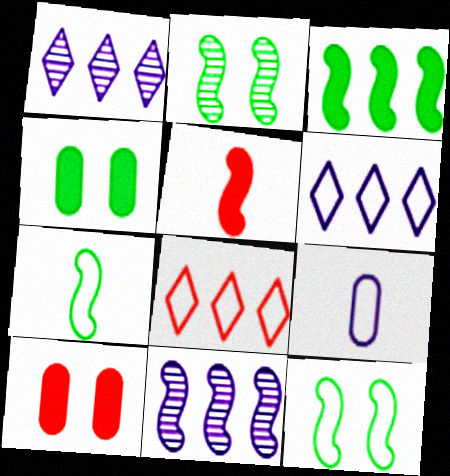[[1, 7, 10], 
[2, 3, 7], 
[5, 11, 12], 
[8, 9, 12]]